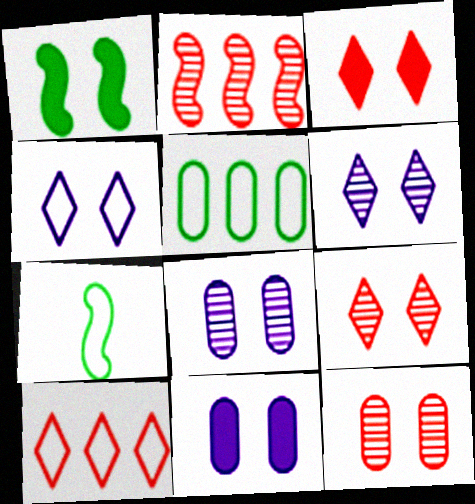[[1, 3, 11], 
[1, 4, 12]]